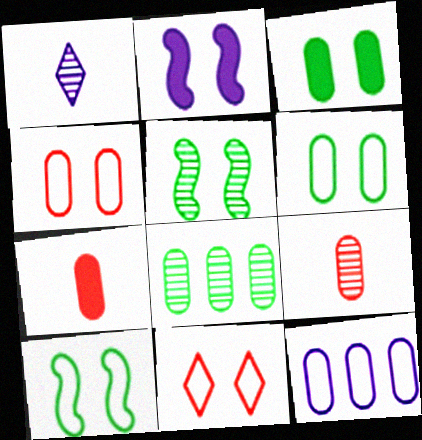[[1, 2, 12], 
[3, 9, 12]]